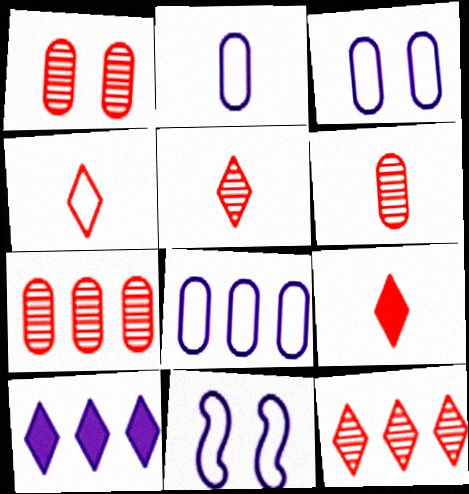[[1, 6, 7], 
[2, 3, 8], 
[4, 5, 9]]